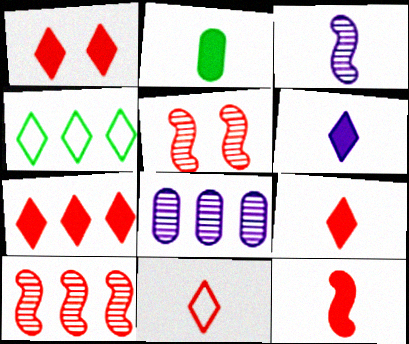[[1, 7, 9], 
[2, 3, 11], 
[2, 6, 12]]